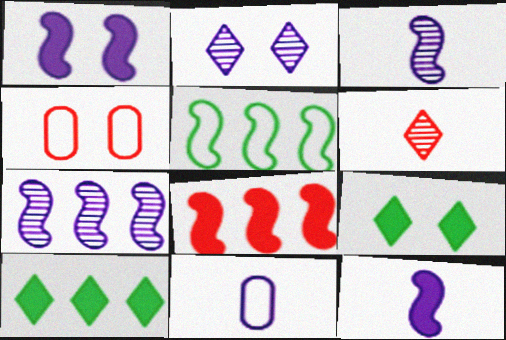[[3, 4, 10], 
[4, 6, 8], 
[5, 7, 8]]